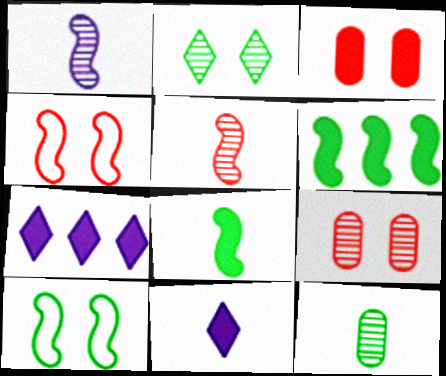[[1, 4, 6], 
[3, 6, 11], 
[3, 7, 8], 
[4, 7, 12]]